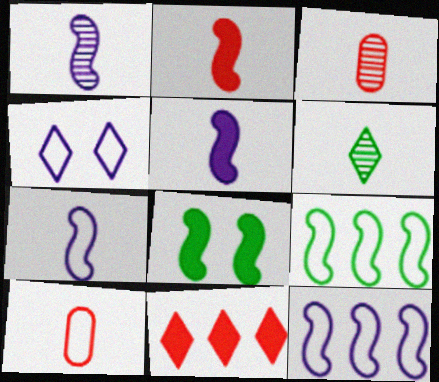[[1, 3, 6], 
[1, 5, 7], 
[4, 6, 11], 
[4, 9, 10], 
[5, 6, 10]]